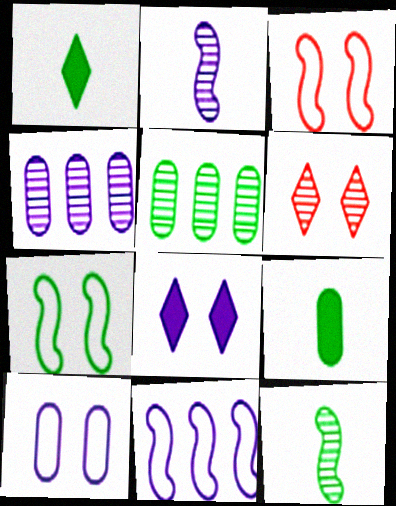[[1, 3, 4], 
[1, 5, 7], 
[2, 5, 6], 
[4, 6, 12], 
[6, 9, 11]]